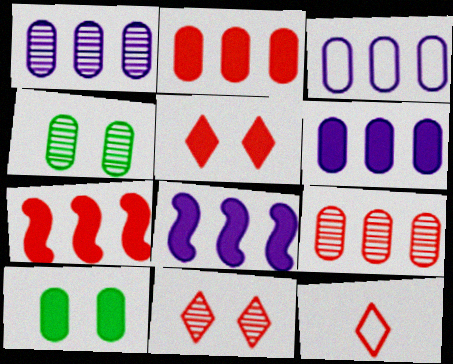[[1, 3, 6], 
[4, 8, 12]]